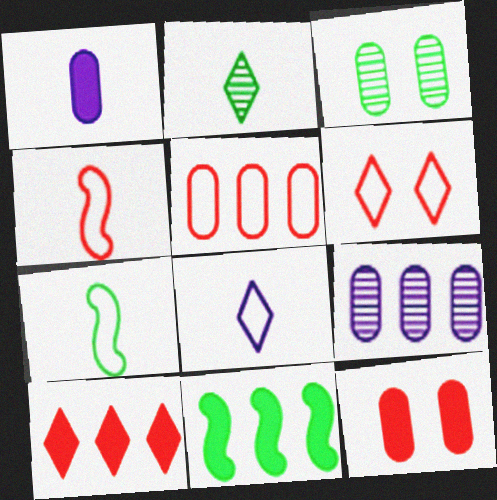[[1, 2, 4], 
[1, 3, 5], 
[4, 5, 6]]